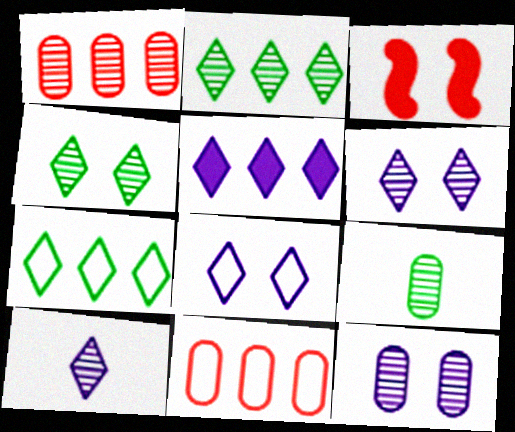[[1, 9, 12], 
[5, 8, 10]]